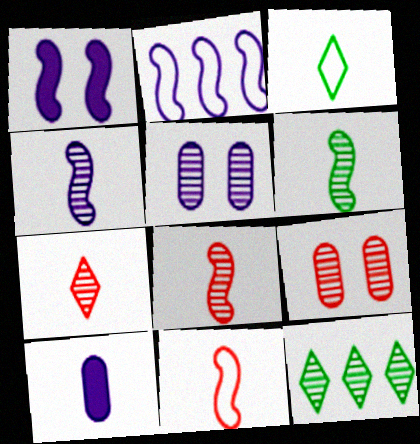[[1, 2, 4], 
[3, 8, 10], 
[4, 6, 8], 
[4, 9, 12], 
[5, 8, 12]]